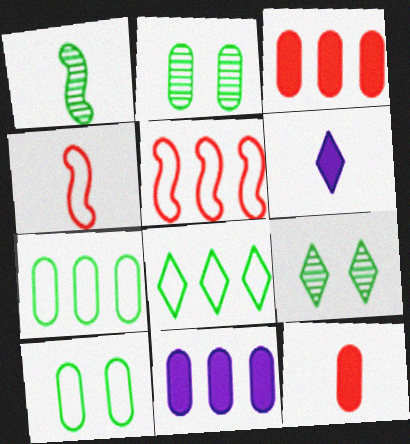[[2, 5, 6], 
[4, 9, 11]]